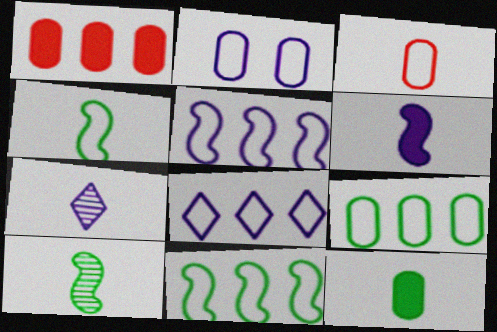[[2, 3, 9]]